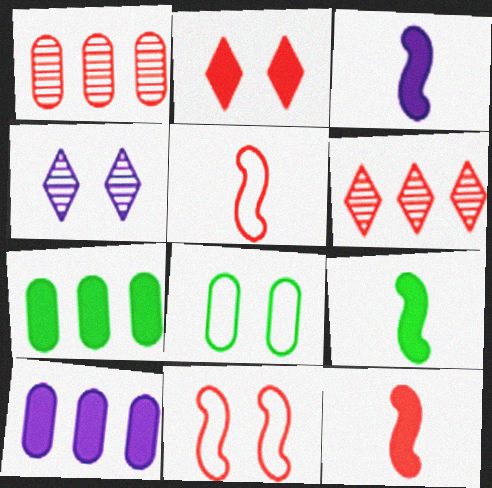[[1, 2, 5], 
[2, 3, 7], 
[2, 9, 10], 
[3, 6, 8], 
[3, 9, 12], 
[4, 5, 7]]